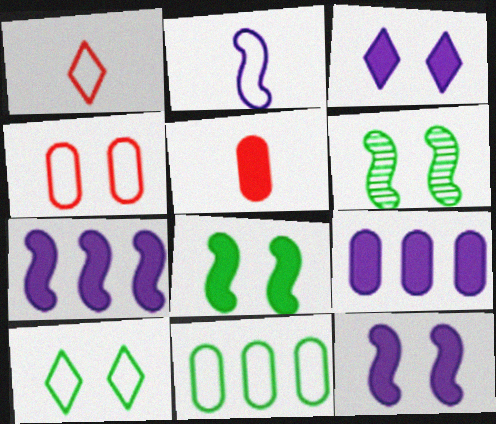[[1, 6, 9], 
[3, 4, 6]]